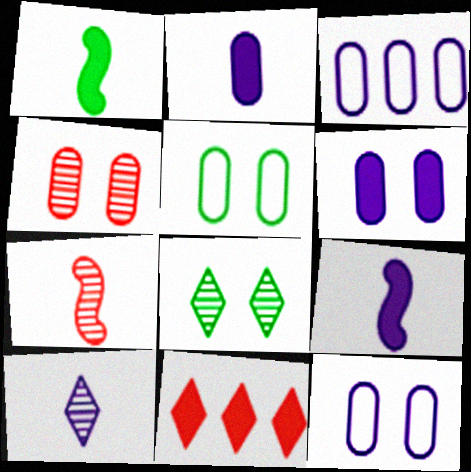[[1, 6, 11], 
[4, 5, 6]]